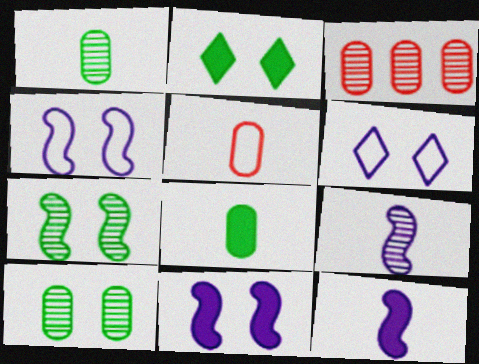[]